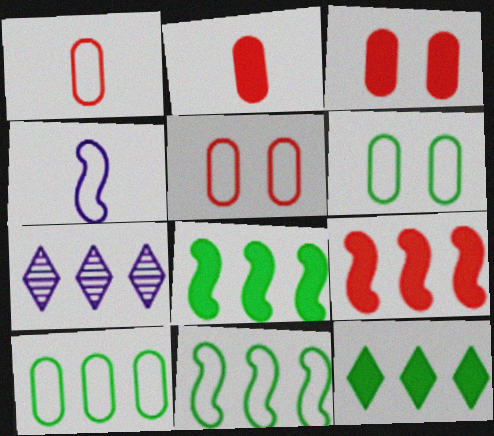[[7, 9, 10]]